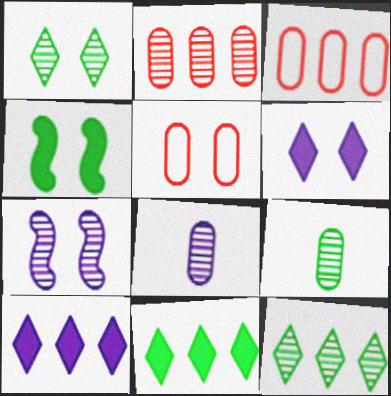[]